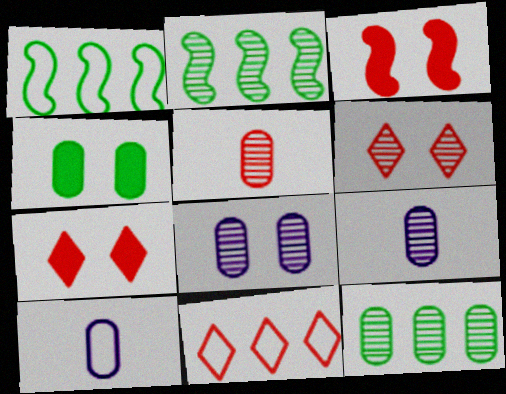[[1, 7, 9], 
[2, 6, 9], 
[2, 7, 10], 
[3, 5, 11], 
[5, 8, 12]]